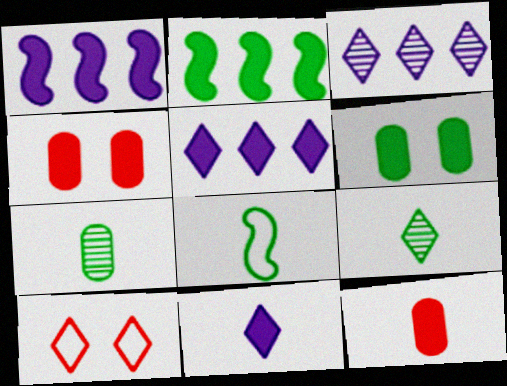[[1, 7, 10], 
[2, 4, 11], 
[3, 4, 8], 
[5, 9, 10]]